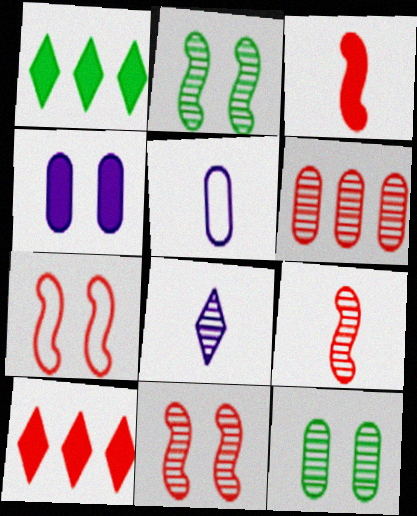[[1, 3, 4], 
[1, 5, 11], 
[2, 5, 10], 
[2, 6, 8]]